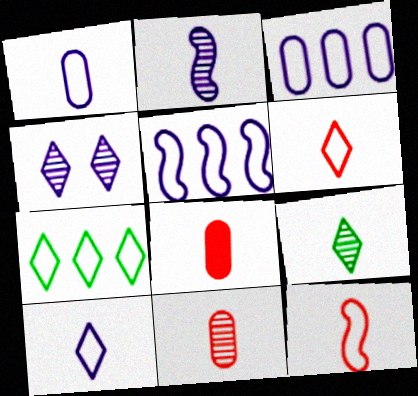[[2, 9, 11]]